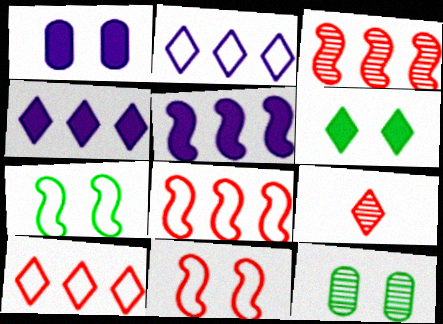[[2, 6, 9], 
[6, 7, 12]]